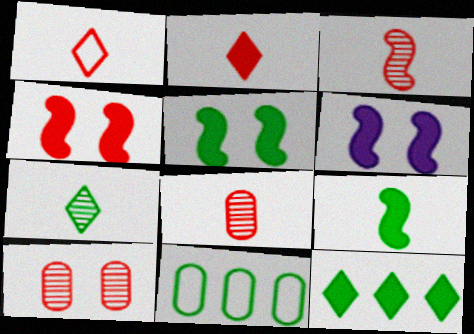[[4, 5, 6], 
[5, 7, 11]]